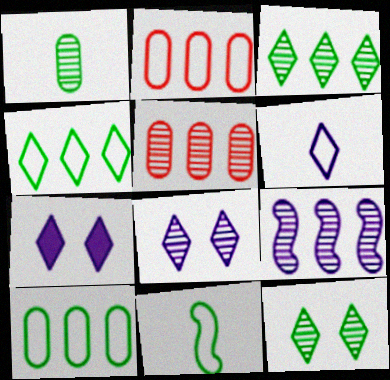[[3, 5, 9], 
[5, 7, 11]]